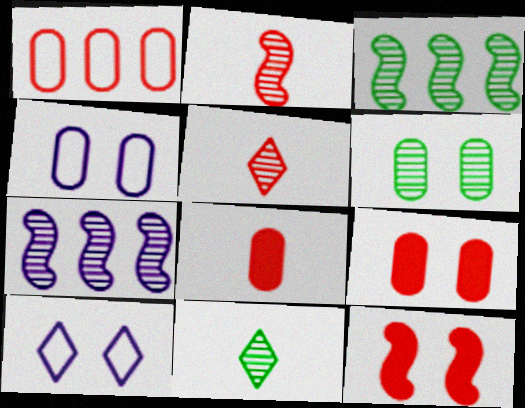[[1, 5, 12], 
[3, 6, 11], 
[3, 8, 10], 
[4, 6, 9], 
[5, 6, 7], 
[6, 10, 12]]